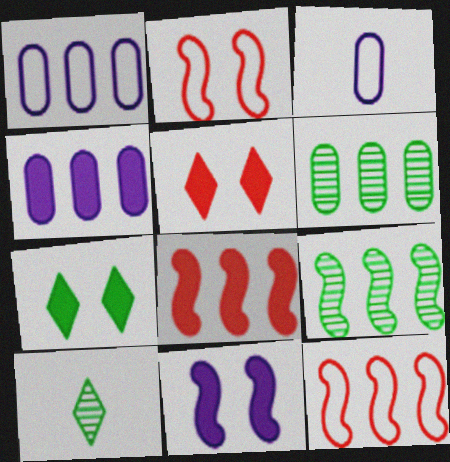[[2, 4, 10], 
[3, 5, 9]]